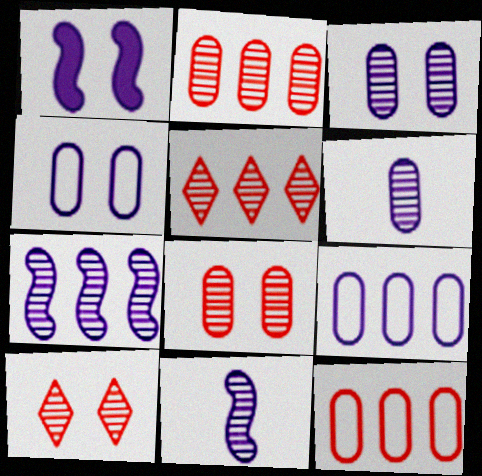[]